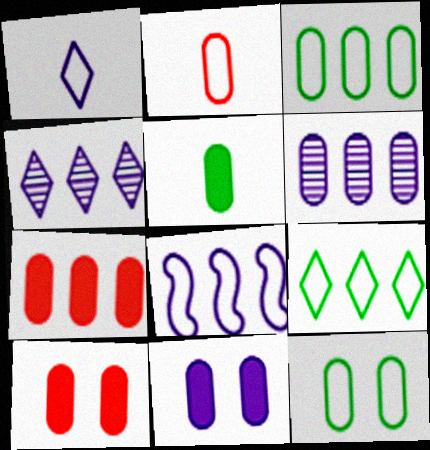[[3, 6, 7], 
[5, 7, 11]]